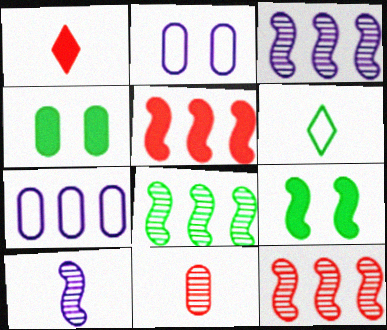[[1, 2, 8], 
[3, 8, 12], 
[4, 6, 8], 
[4, 7, 11]]